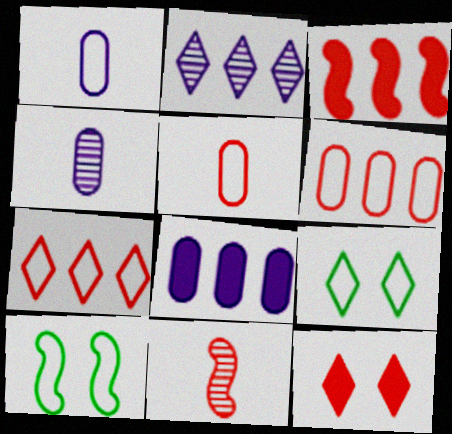[[1, 7, 10], 
[3, 4, 9], 
[6, 11, 12], 
[8, 9, 11]]